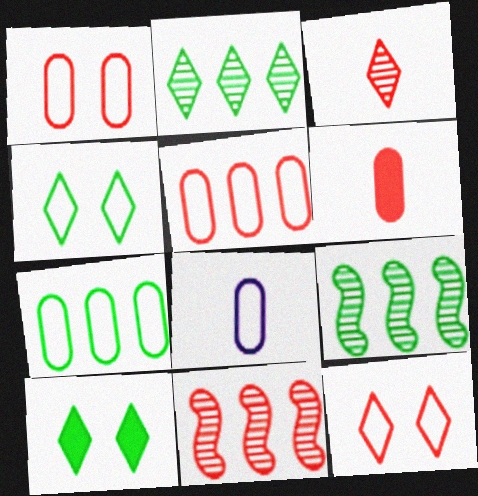[[1, 7, 8], 
[6, 11, 12], 
[8, 10, 11]]